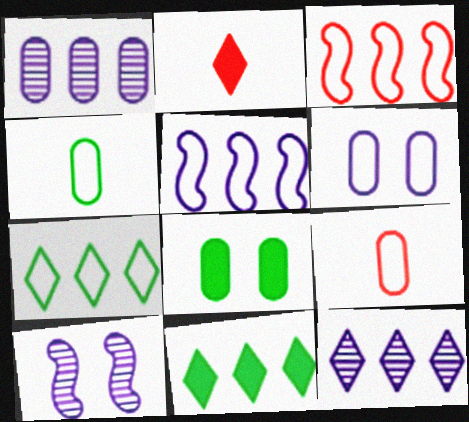[[1, 3, 11], 
[1, 8, 9], 
[9, 10, 11]]